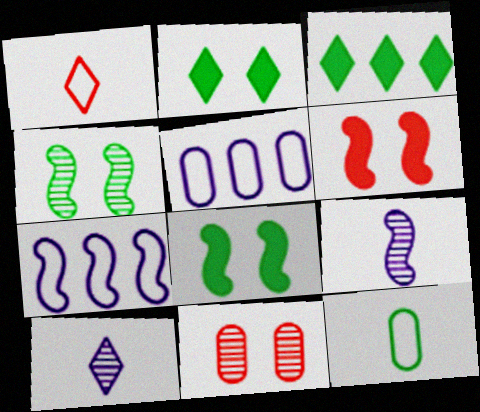[[3, 4, 12]]